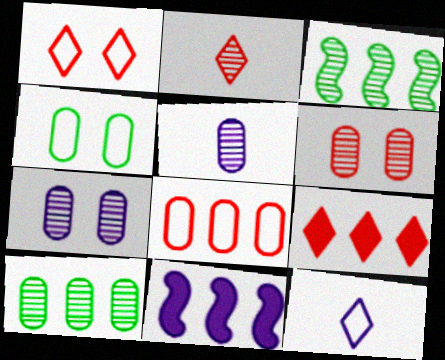[[1, 2, 9], 
[2, 3, 7], 
[2, 4, 11], 
[5, 6, 10], 
[7, 11, 12]]